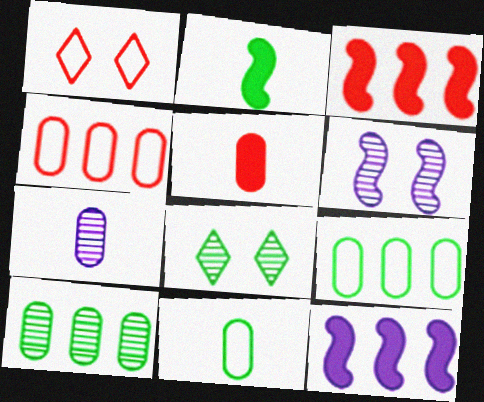[[2, 8, 9], 
[5, 7, 11]]